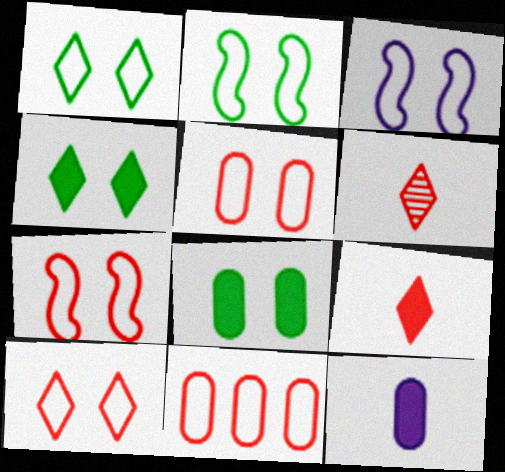[[1, 3, 5], 
[2, 3, 7], 
[5, 7, 10]]